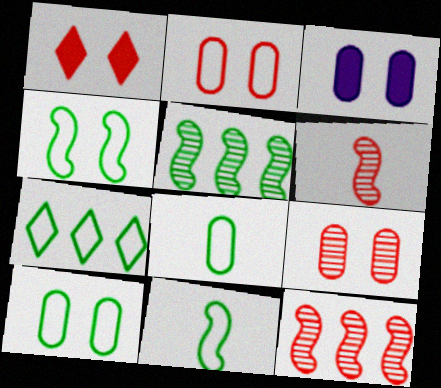[[3, 6, 7], 
[3, 9, 10], 
[4, 7, 8], 
[7, 10, 11]]